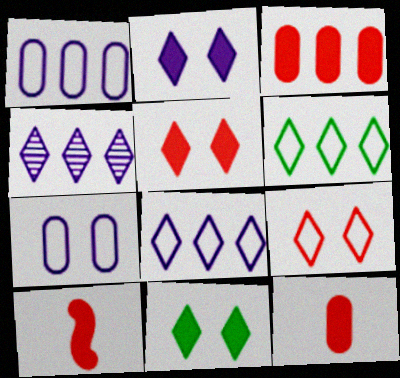[[2, 5, 11], 
[3, 5, 10]]